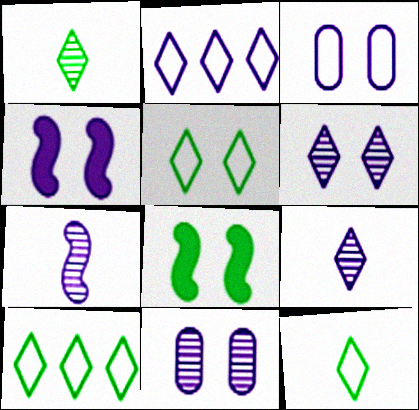[[3, 4, 6], 
[5, 10, 12]]